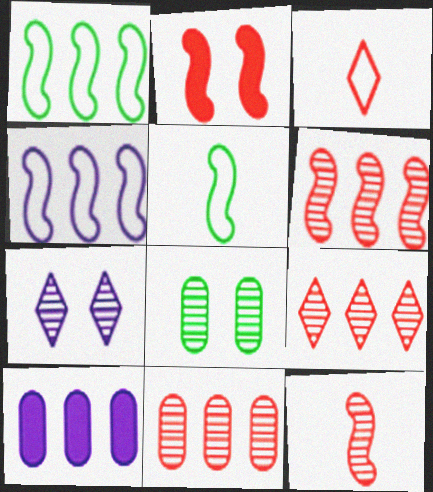[[1, 9, 10], 
[2, 3, 11], 
[6, 9, 11]]